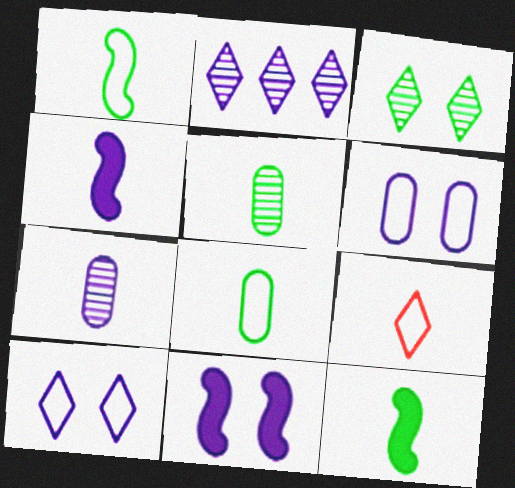[[2, 4, 6], 
[4, 5, 9], 
[7, 9, 12]]